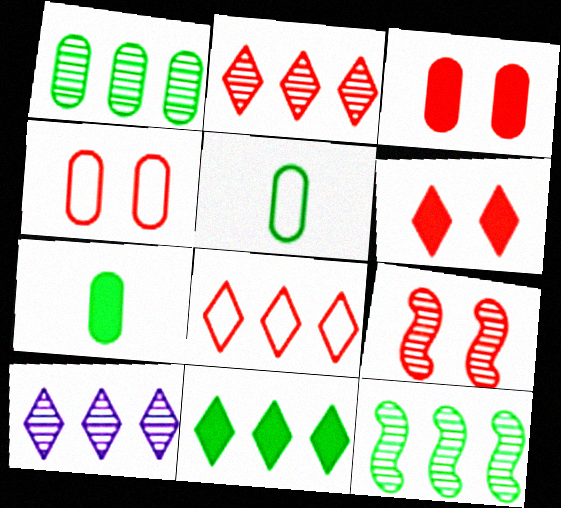[[4, 6, 9], 
[8, 10, 11]]